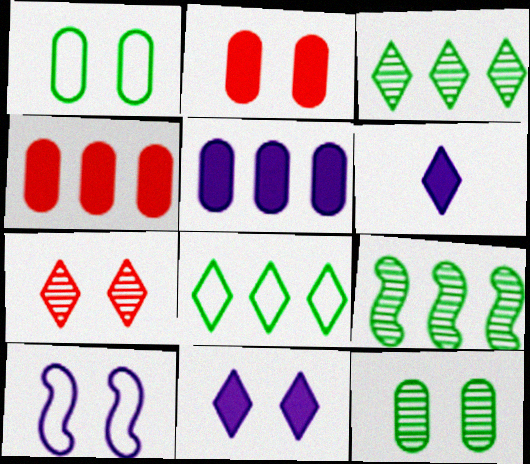[[6, 7, 8]]